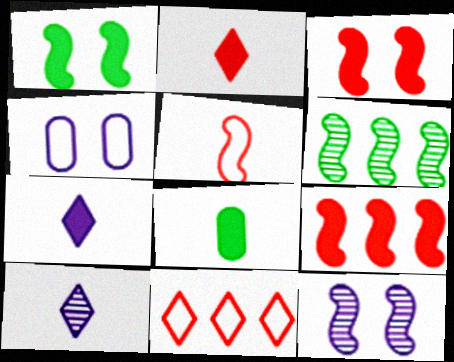[[2, 4, 6], 
[5, 8, 10], 
[8, 11, 12]]